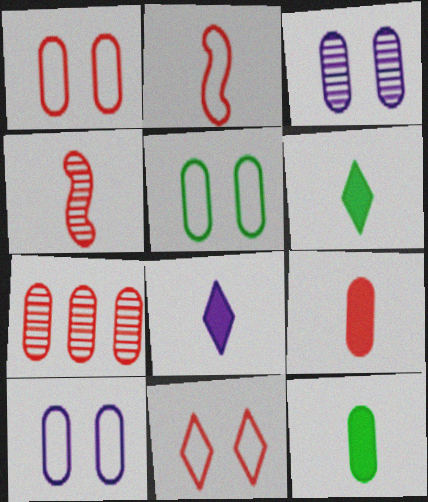[[1, 5, 10], 
[1, 7, 9], 
[7, 10, 12]]